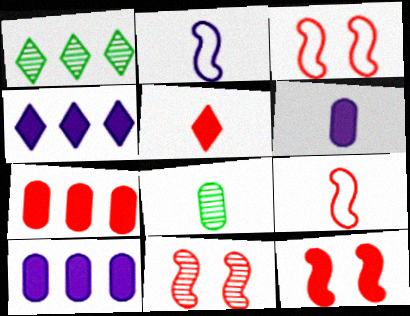[[1, 3, 6], 
[2, 5, 8], 
[3, 4, 8], 
[3, 11, 12], 
[5, 7, 12]]